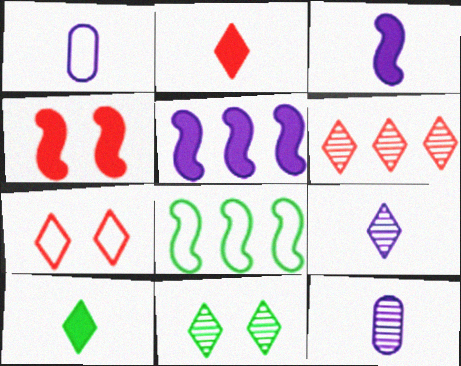[[1, 3, 9], 
[1, 7, 8], 
[2, 6, 7], 
[6, 9, 11]]